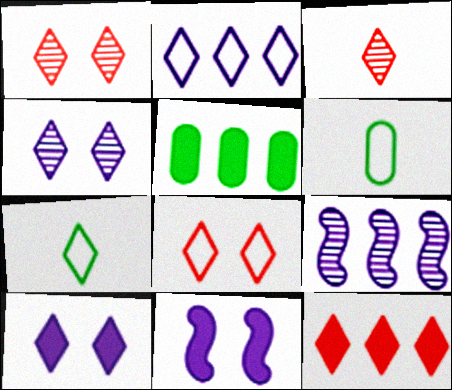[[2, 7, 8], 
[3, 8, 12], 
[4, 7, 12]]